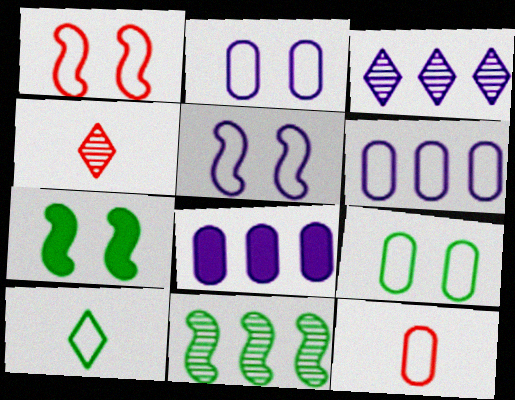[[1, 6, 10], 
[3, 7, 12], 
[4, 6, 7], 
[6, 9, 12]]